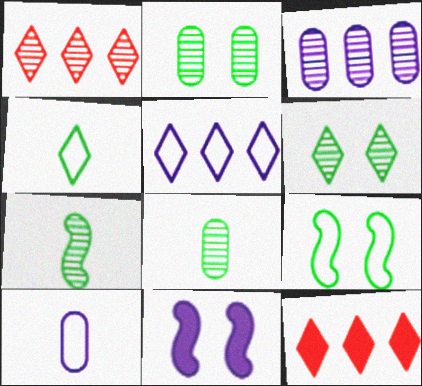[]